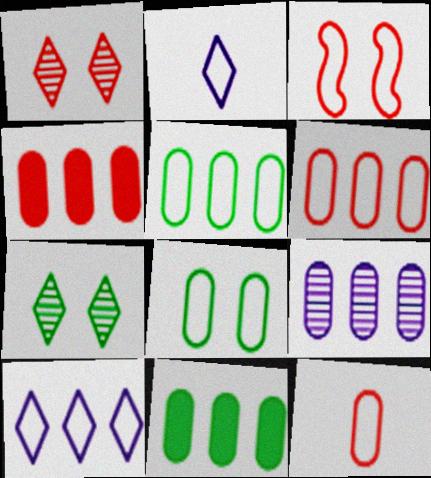[[2, 3, 5], 
[4, 5, 9], 
[6, 9, 11]]